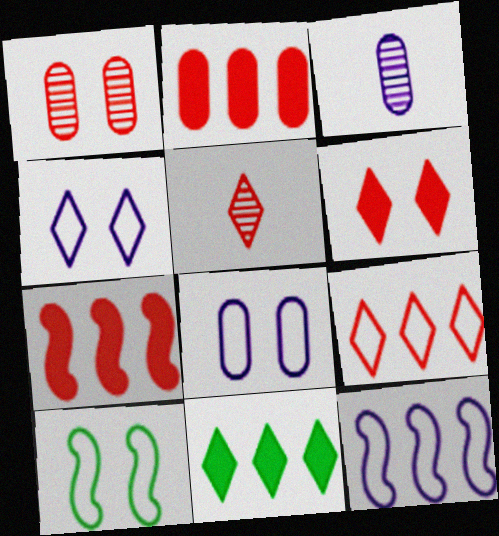[[4, 5, 11], 
[5, 6, 9]]